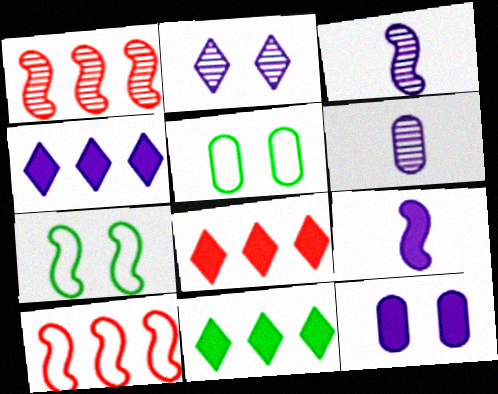[[1, 7, 9], 
[3, 5, 8], 
[4, 8, 11], 
[4, 9, 12], 
[6, 7, 8]]